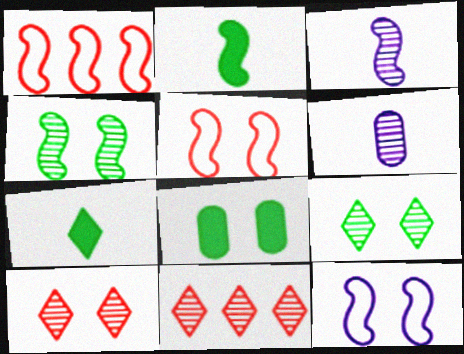[[4, 6, 11], 
[8, 10, 12]]